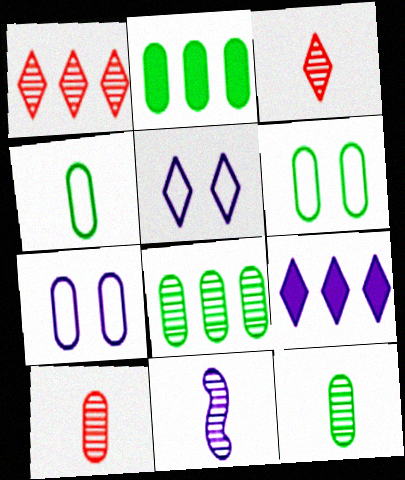[[2, 6, 12], 
[2, 7, 10], 
[3, 11, 12], 
[7, 9, 11]]